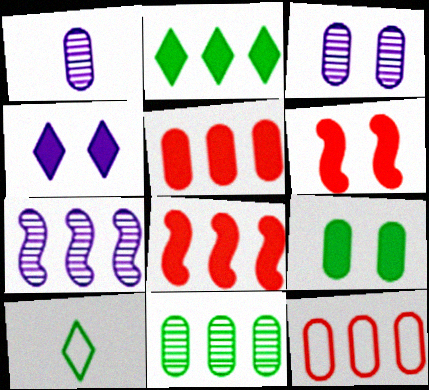[[1, 9, 12], 
[2, 7, 12], 
[3, 8, 10], 
[4, 6, 9]]